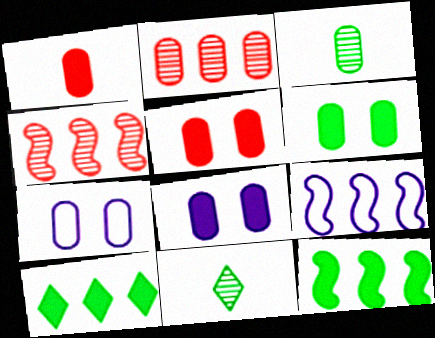[[2, 9, 10], 
[4, 9, 12], 
[5, 6, 8], 
[5, 9, 11]]